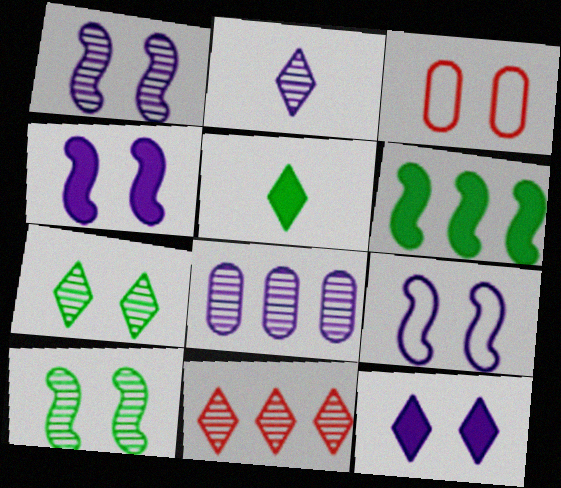[[1, 2, 8], 
[1, 4, 9], 
[2, 3, 6], 
[2, 7, 11], 
[3, 4, 7], 
[3, 10, 12]]